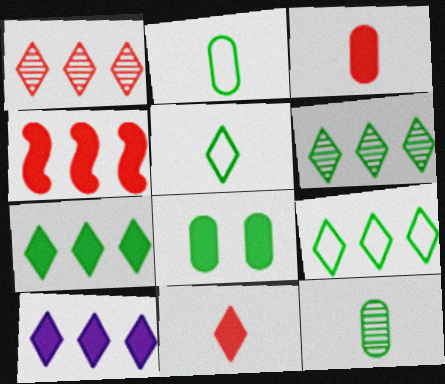[[1, 9, 10], 
[6, 7, 9]]